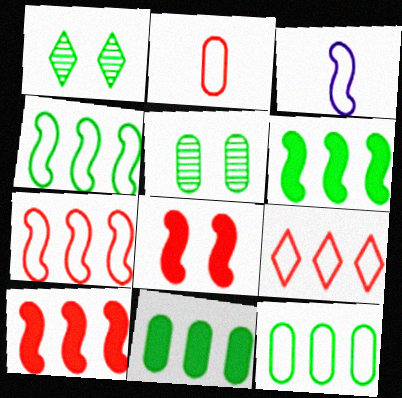[]